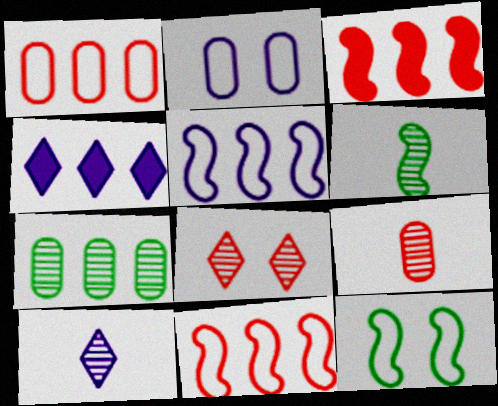[[4, 7, 11], 
[4, 9, 12], 
[6, 9, 10]]